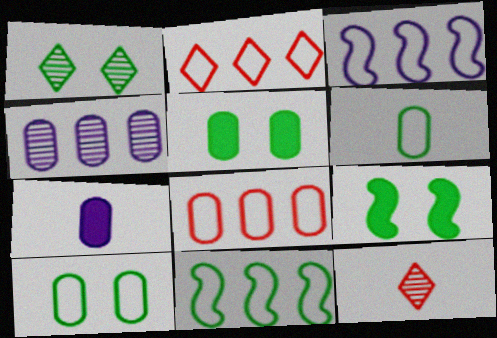[[1, 9, 10], 
[3, 5, 12]]